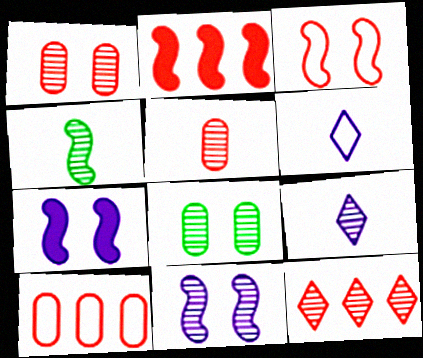[[2, 6, 8], 
[2, 10, 12], 
[4, 5, 9]]